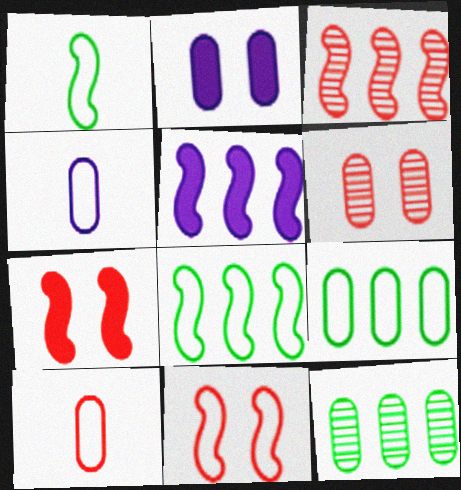[[2, 10, 12], 
[3, 5, 8]]